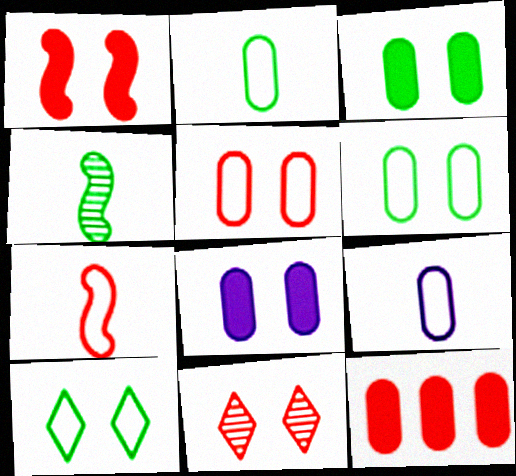[[1, 5, 11], 
[7, 11, 12]]